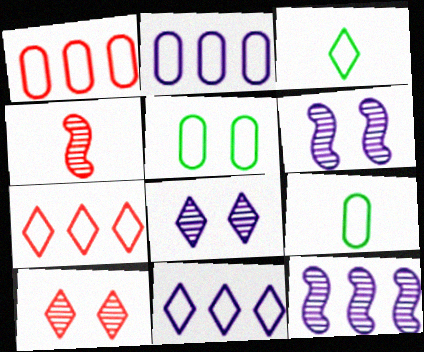[]